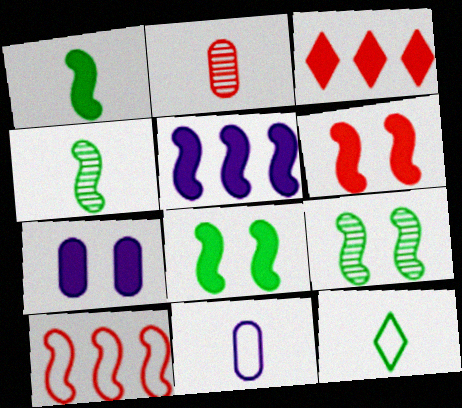[[1, 3, 7], 
[1, 5, 6], 
[3, 9, 11]]